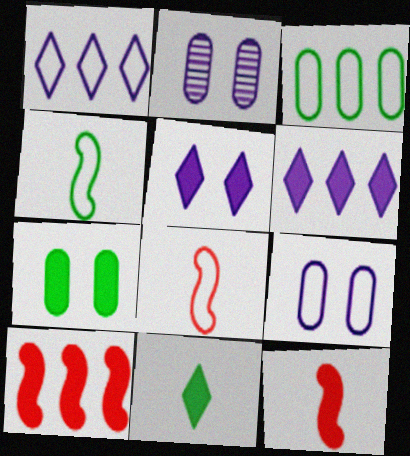[[6, 7, 12]]